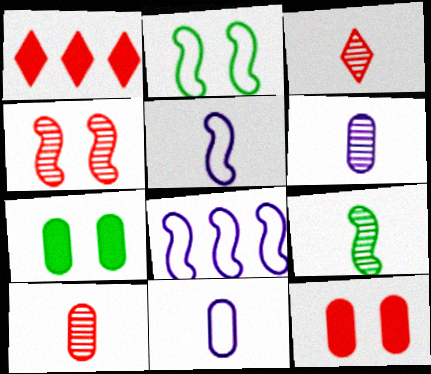[[1, 2, 6], 
[3, 6, 9], 
[3, 7, 8]]